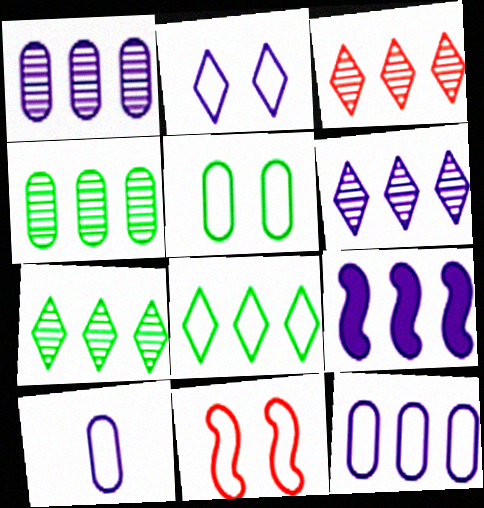[[2, 5, 11], 
[3, 6, 7], 
[6, 9, 12], 
[8, 10, 11]]